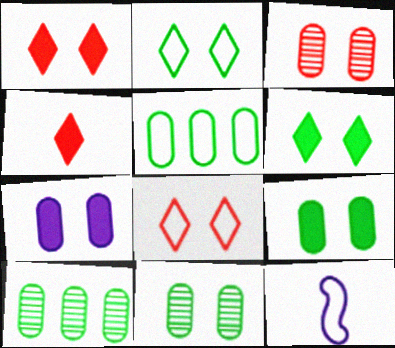[[1, 10, 12], 
[5, 8, 12]]